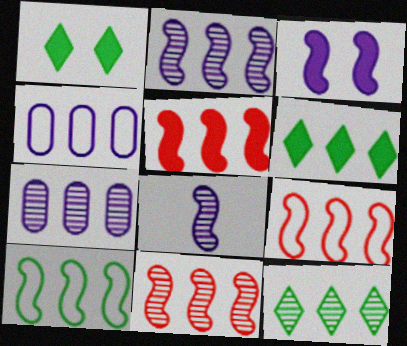[[2, 5, 10], 
[4, 5, 12], 
[4, 6, 11], 
[5, 9, 11], 
[6, 7, 9], 
[7, 11, 12]]